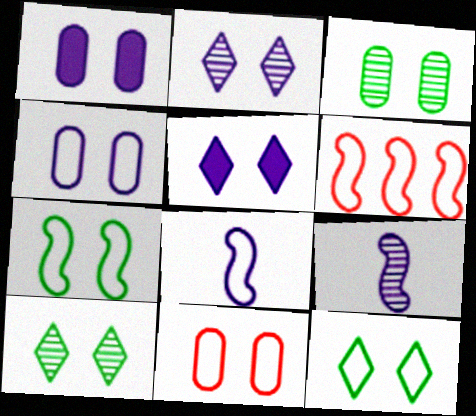[[1, 3, 11], 
[6, 7, 8]]